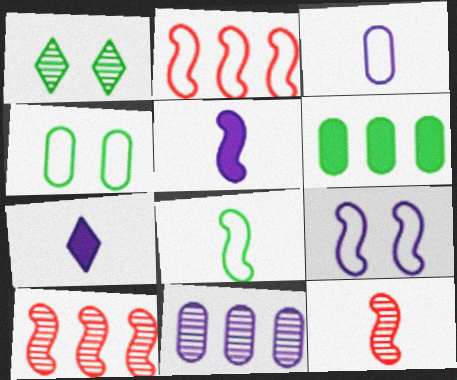[[1, 6, 8], 
[1, 11, 12], 
[2, 8, 9], 
[4, 7, 10], 
[5, 8, 12], 
[7, 9, 11]]